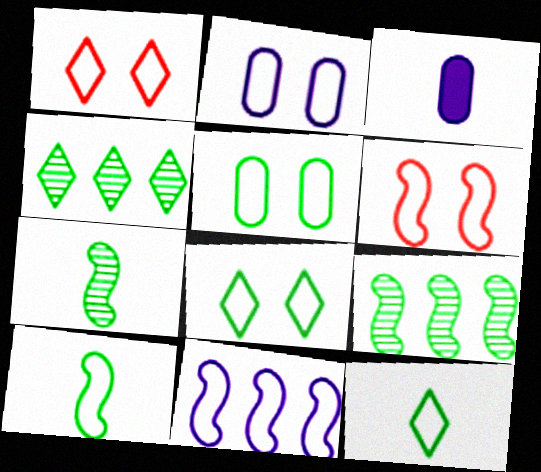[[1, 3, 9], 
[2, 6, 8], 
[3, 4, 6], 
[6, 10, 11]]